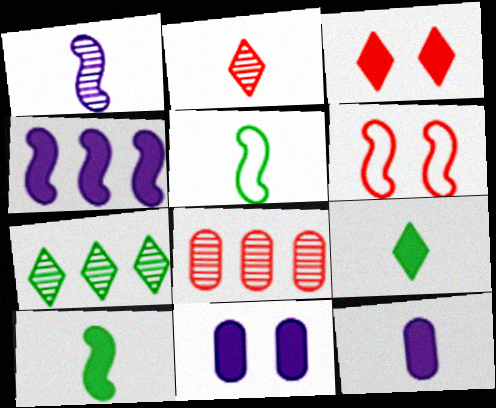[[2, 5, 12], 
[6, 7, 12]]